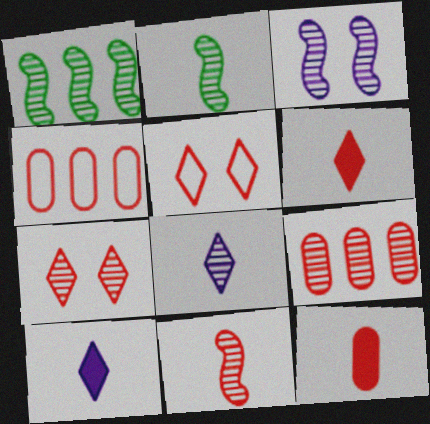[[1, 3, 11], 
[7, 9, 11]]